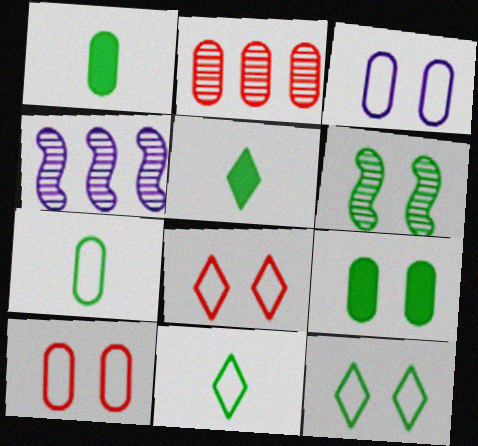[[1, 2, 3], 
[1, 4, 8], 
[4, 5, 10], 
[6, 9, 12]]